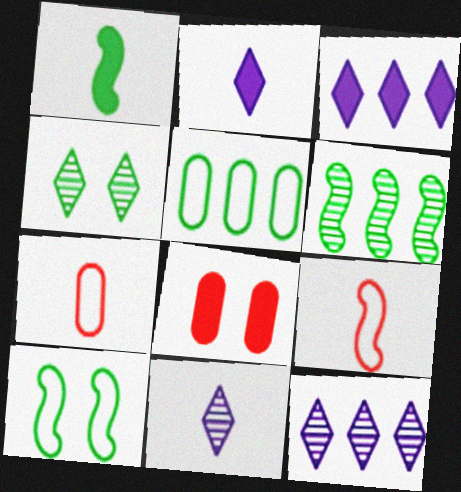[[1, 3, 8], 
[1, 4, 5], 
[1, 6, 10], 
[1, 7, 11]]